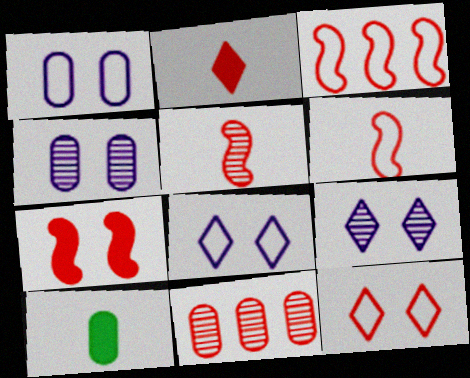[[1, 10, 11], 
[3, 5, 7], 
[3, 9, 10]]